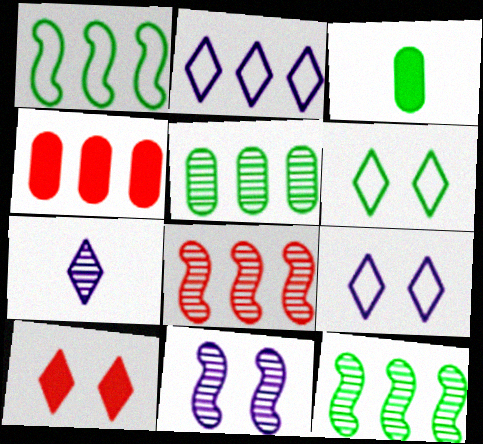[[2, 4, 12], 
[3, 6, 12], 
[3, 8, 9]]